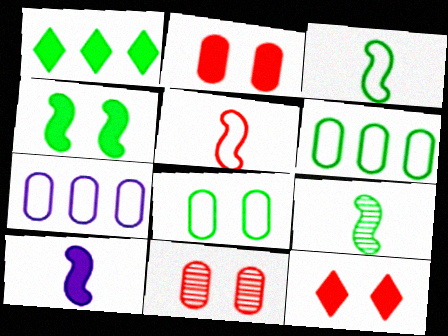[[1, 2, 10], 
[1, 8, 9], 
[5, 9, 10], 
[7, 9, 12]]